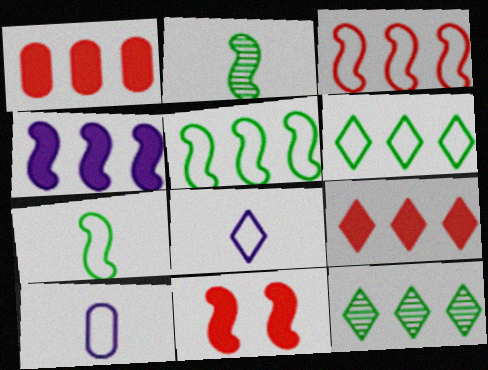[[10, 11, 12]]